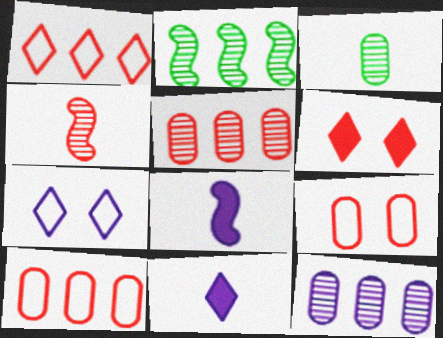[[2, 9, 11], 
[4, 6, 10], 
[7, 8, 12]]